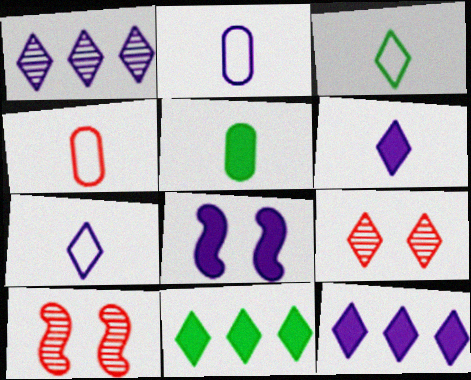[[1, 2, 8], 
[2, 10, 11], 
[3, 9, 12], 
[7, 9, 11]]